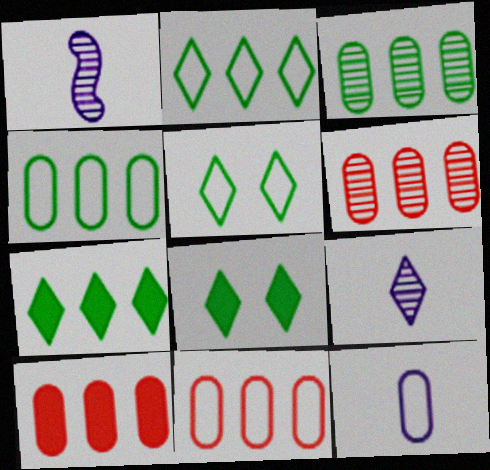[[1, 5, 10], 
[1, 8, 11], 
[6, 10, 11]]